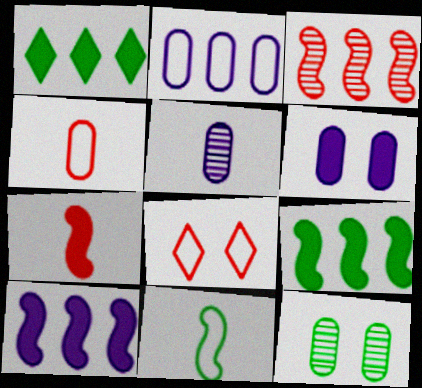[[1, 2, 3], 
[1, 6, 7], 
[1, 11, 12], 
[2, 5, 6], 
[2, 8, 11], 
[5, 8, 9]]